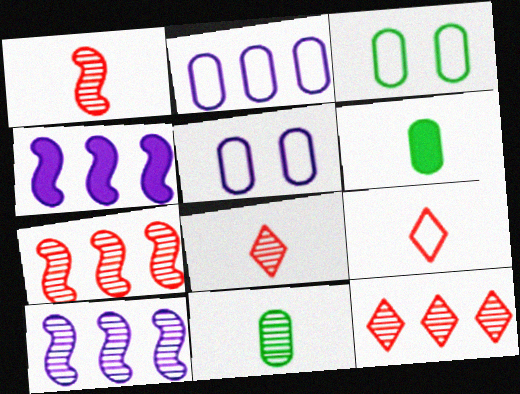[[3, 4, 8]]